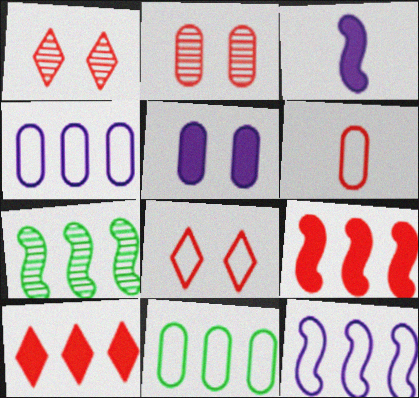[[1, 3, 11], 
[1, 6, 9], 
[4, 7, 10], 
[7, 9, 12]]